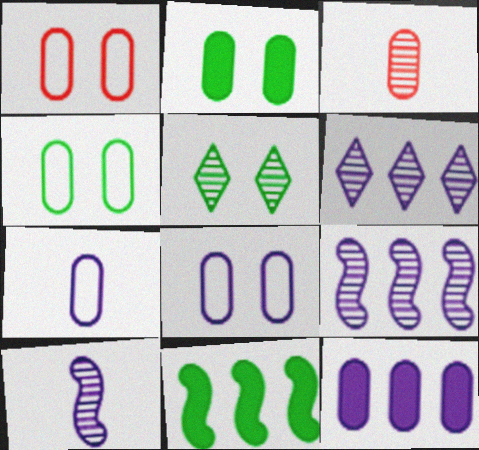[[1, 4, 8], 
[3, 4, 12], 
[3, 5, 9]]